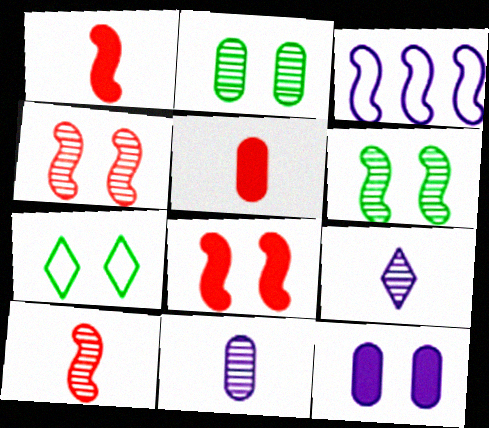[[1, 3, 6], 
[3, 9, 12], 
[4, 7, 12]]